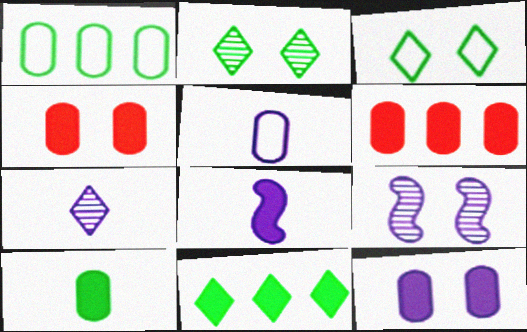[[3, 4, 9], 
[4, 8, 11], 
[5, 7, 8], 
[6, 10, 12]]